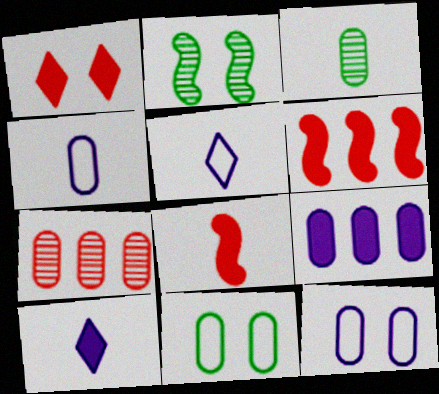[[1, 2, 12], 
[3, 5, 8]]